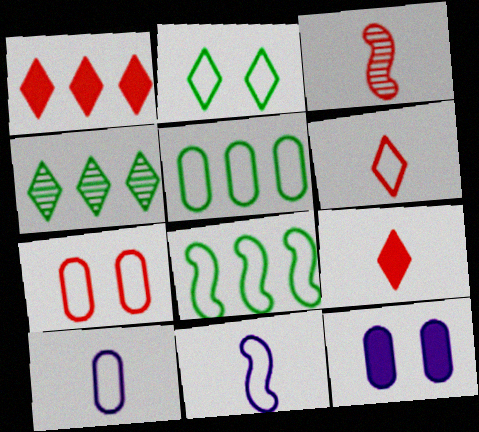[[1, 3, 7], 
[5, 7, 10]]